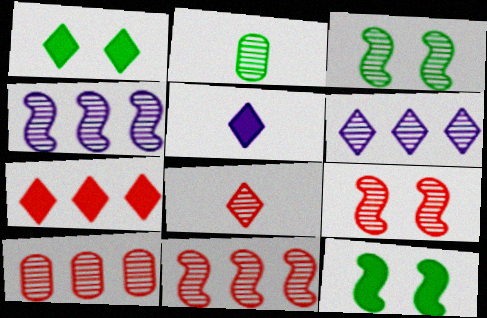[[1, 5, 7], 
[2, 6, 9], 
[8, 9, 10]]